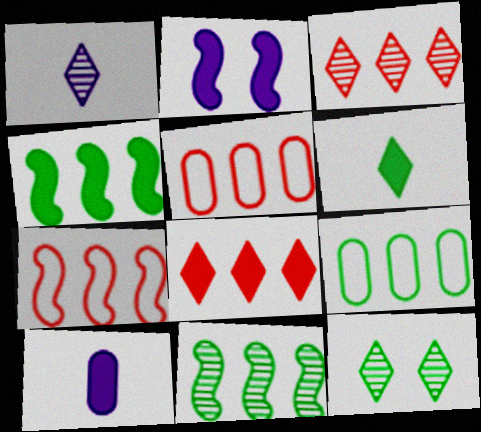[[1, 3, 12], 
[7, 10, 12]]